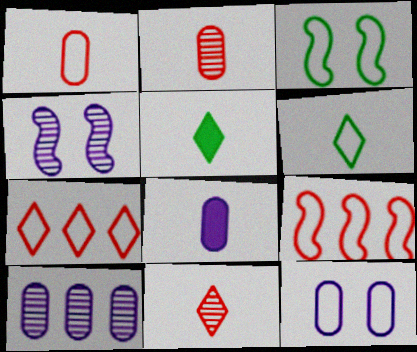[[6, 9, 12], 
[8, 10, 12]]